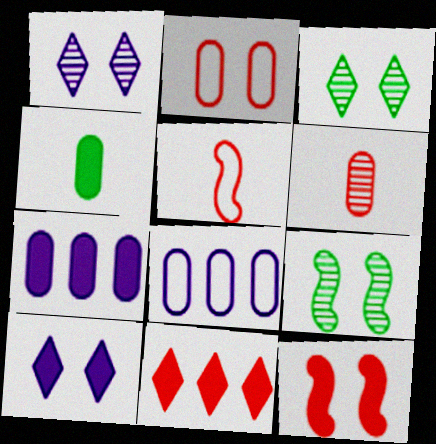[[2, 9, 10], 
[3, 5, 7]]